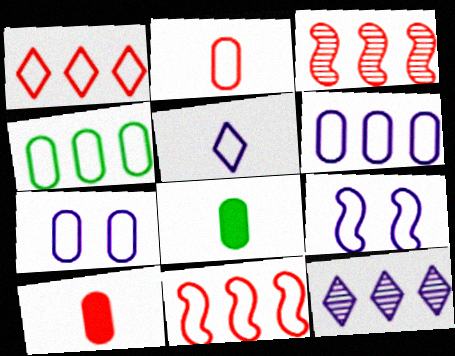[[2, 4, 7], 
[5, 6, 9]]